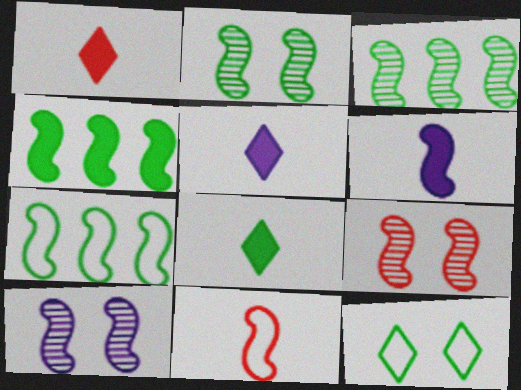[[1, 5, 8], 
[2, 9, 10], 
[3, 4, 7], 
[4, 10, 11], 
[6, 7, 9]]